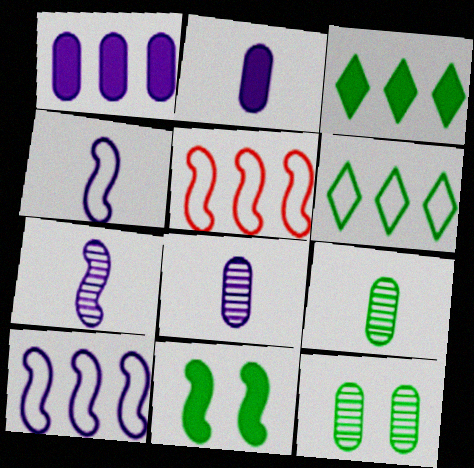[[5, 7, 11], 
[6, 9, 11]]